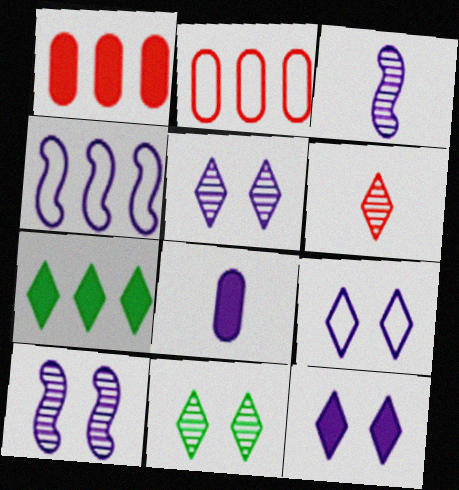[[4, 5, 8], 
[5, 9, 12], 
[6, 7, 9]]